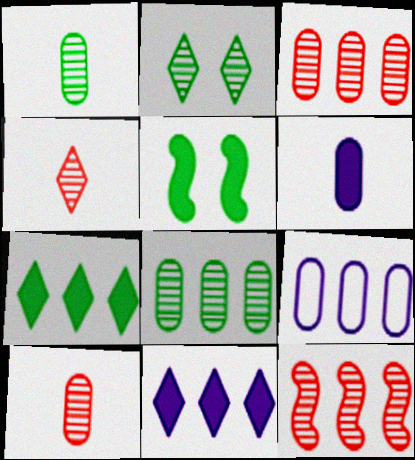[[4, 5, 9], 
[7, 9, 12]]